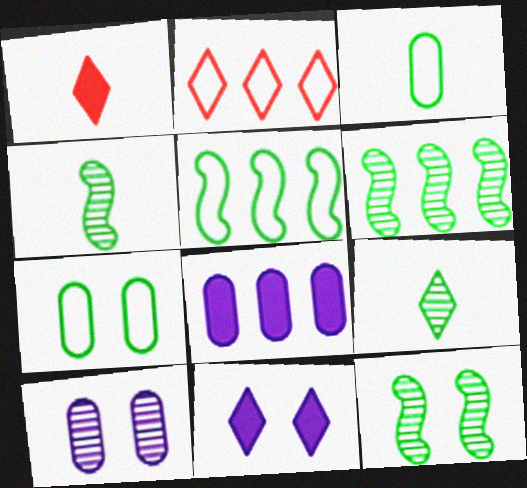[[1, 5, 10], 
[2, 6, 8], 
[2, 9, 11], 
[4, 6, 12]]